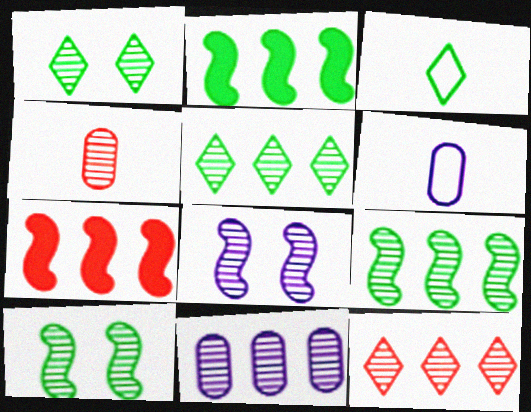[[1, 6, 7], 
[4, 5, 8], 
[9, 11, 12]]